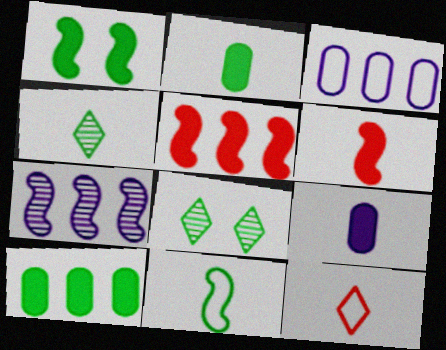[[2, 4, 11], 
[3, 6, 8], 
[8, 10, 11]]